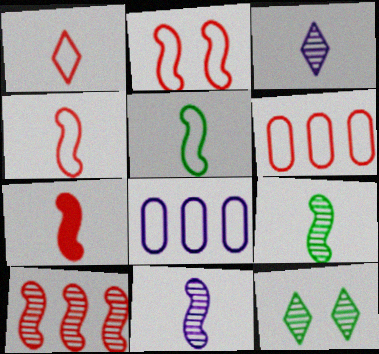[[1, 2, 6], 
[2, 7, 10], 
[5, 7, 11], 
[7, 8, 12]]